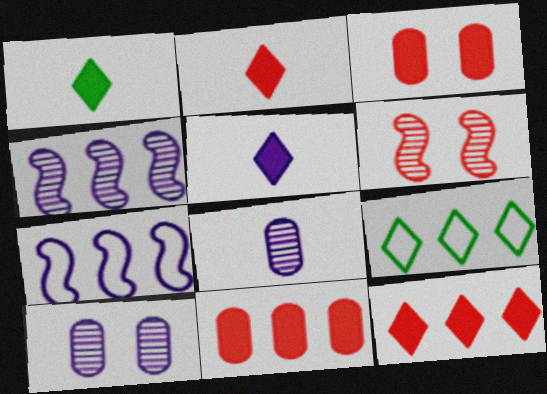[[1, 2, 5], 
[4, 9, 11], 
[5, 7, 10]]